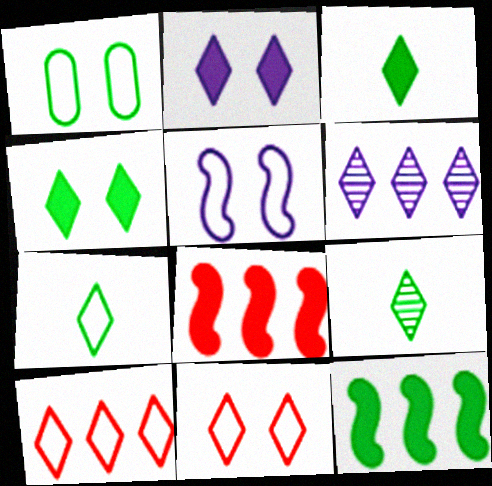[[1, 5, 11], 
[1, 9, 12], 
[2, 9, 10], 
[3, 6, 11], 
[3, 7, 9]]